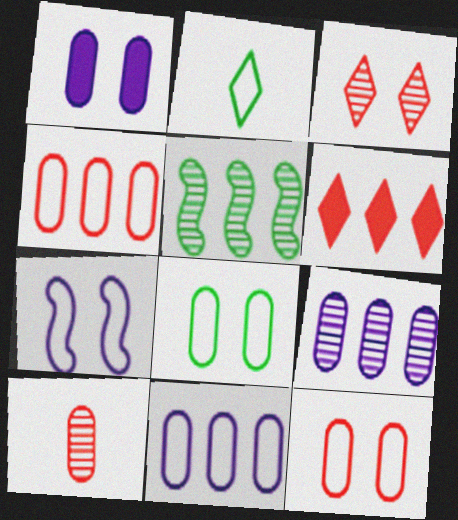[[2, 4, 7], 
[5, 6, 11]]